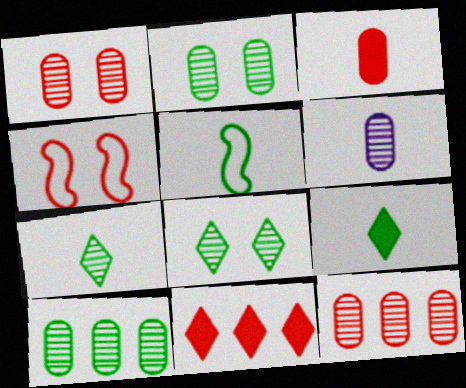[[1, 6, 10], 
[2, 6, 12]]